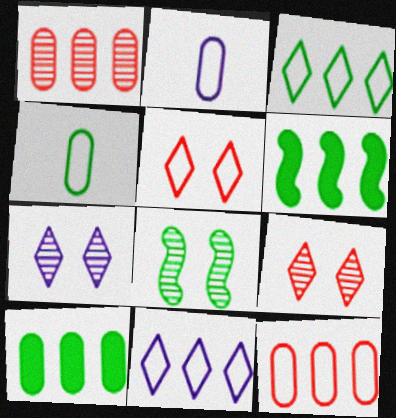[[1, 6, 11], 
[2, 6, 9]]